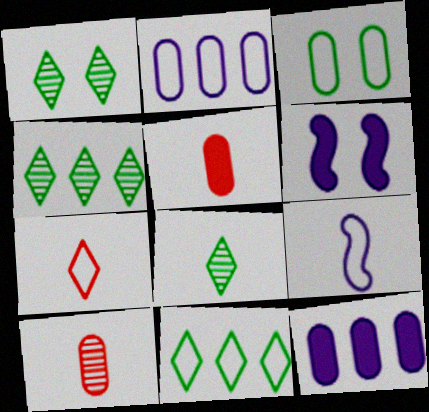[[1, 4, 8], 
[3, 10, 12], 
[5, 8, 9], 
[6, 10, 11]]